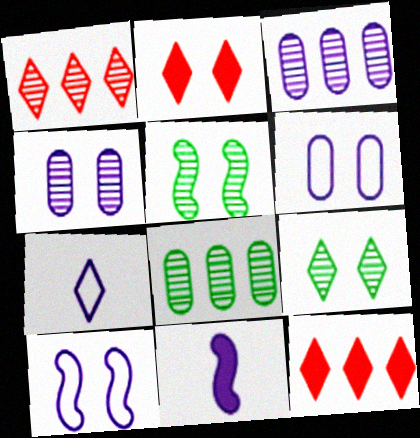[[2, 5, 6], 
[7, 9, 12]]